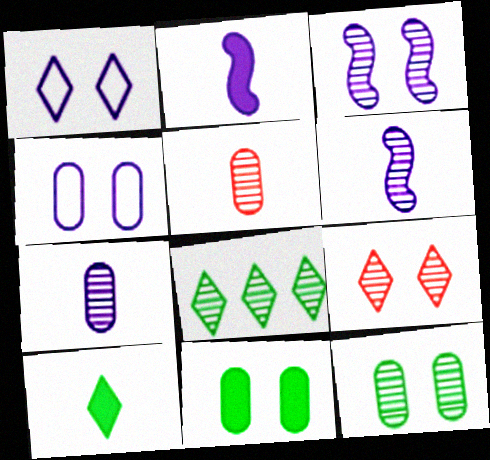[[3, 5, 8], 
[3, 9, 12]]